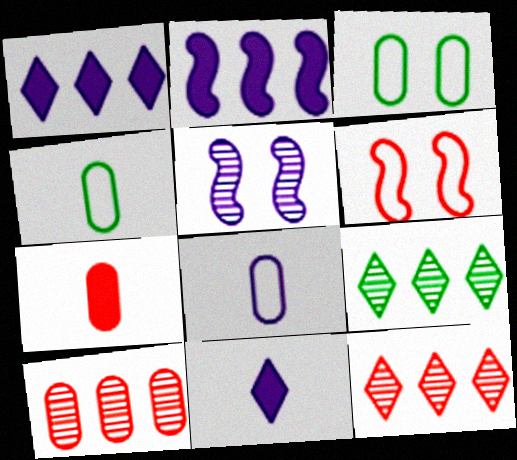[[1, 5, 8], 
[6, 7, 12]]